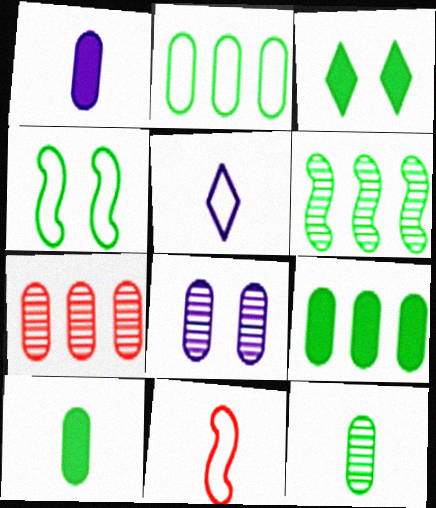[[7, 8, 12]]